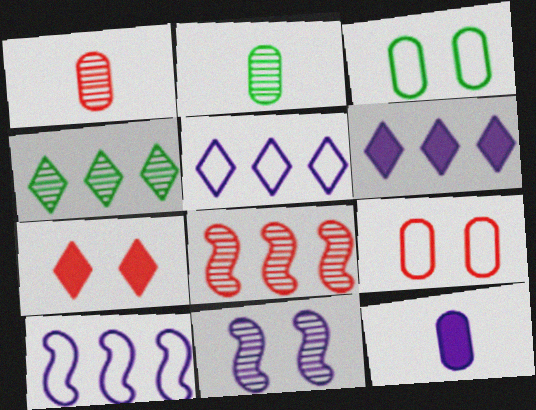[[1, 4, 11], 
[2, 7, 10], 
[3, 7, 11], 
[5, 11, 12]]